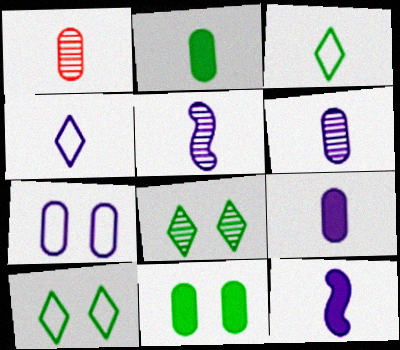[[1, 3, 12], 
[4, 5, 9], 
[4, 6, 12]]